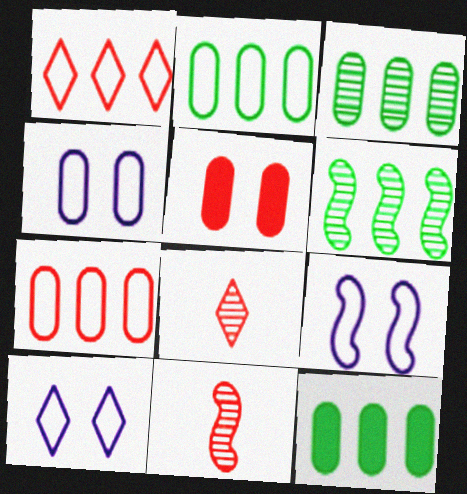[[1, 5, 11], 
[2, 3, 12], 
[4, 9, 10], 
[8, 9, 12], 
[10, 11, 12]]